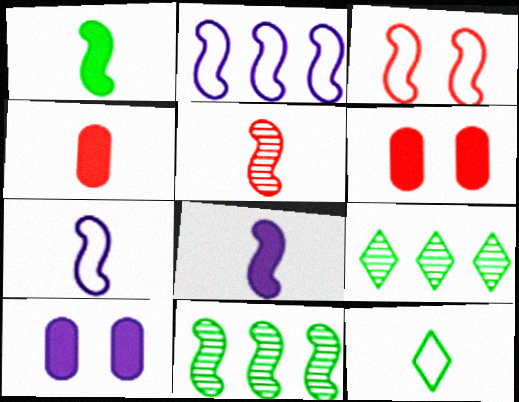[[1, 5, 7], 
[3, 8, 11], 
[6, 7, 9]]